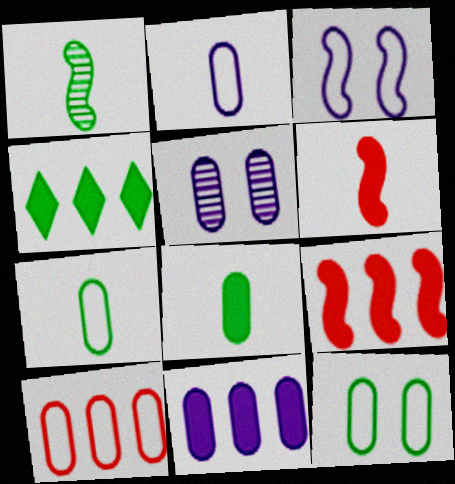[[1, 3, 9], 
[1, 4, 12], 
[2, 5, 11], 
[2, 10, 12], 
[4, 9, 11], 
[5, 8, 10]]